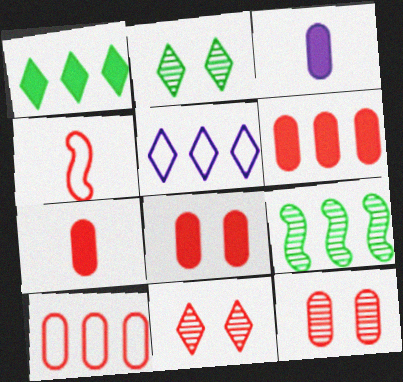[[4, 6, 11], 
[5, 6, 9], 
[6, 7, 8], 
[7, 10, 12]]